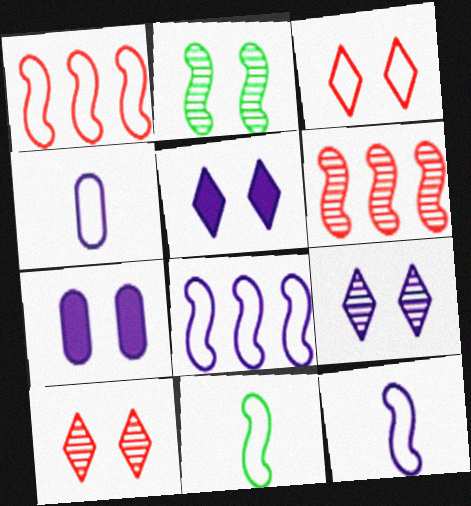[[2, 3, 7]]